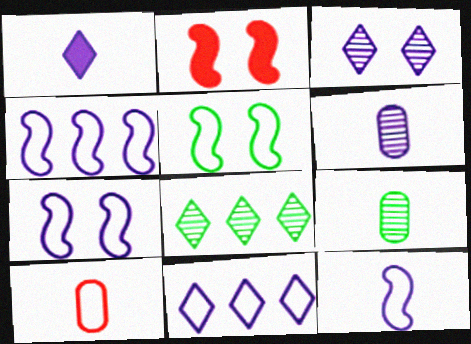[[1, 3, 11], 
[1, 6, 12], 
[2, 9, 11], 
[4, 7, 12], 
[5, 10, 11]]